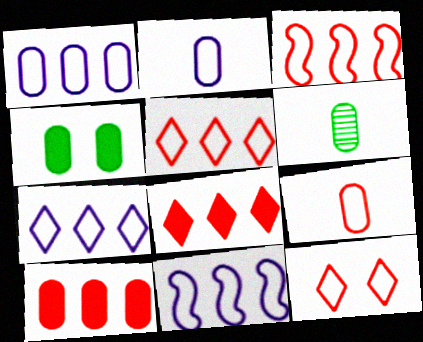[[1, 7, 11], 
[3, 9, 12]]